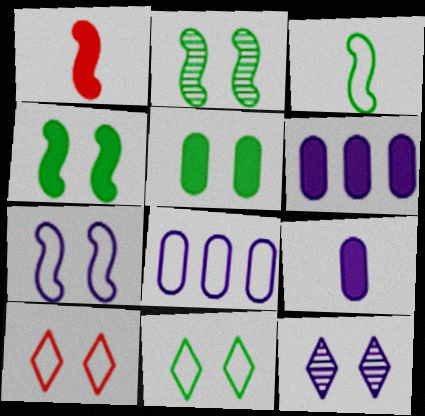[[2, 5, 11], 
[3, 8, 10]]